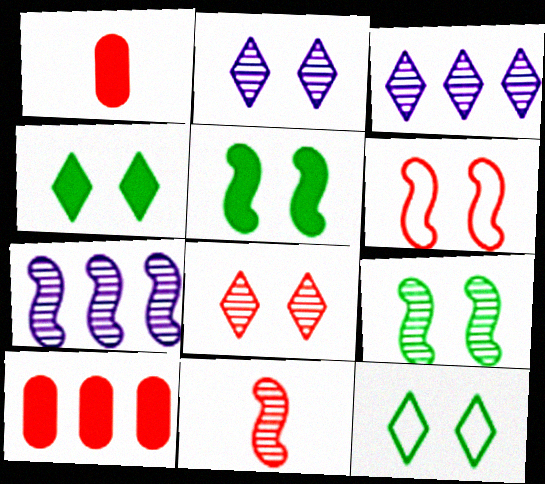[[1, 7, 12], 
[7, 9, 11]]